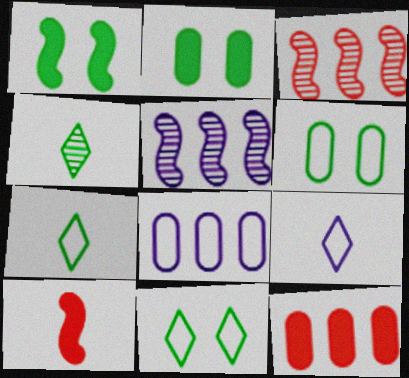[[2, 3, 9]]